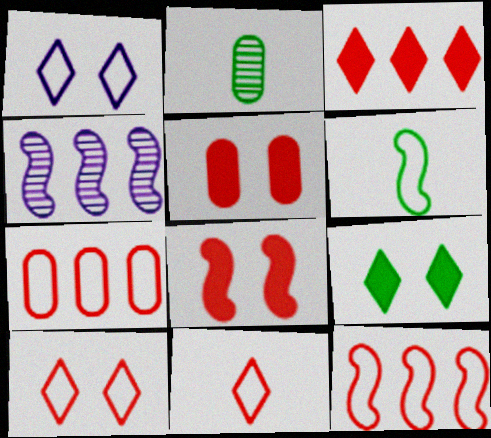[[1, 6, 7], 
[4, 6, 8]]